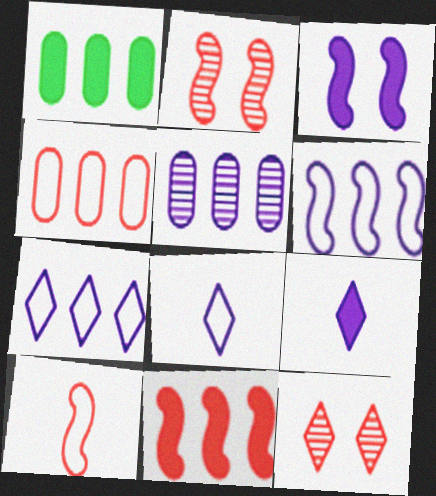[[1, 2, 8], 
[1, 4, 5], 
[2, 10, 11], 
[3, 5, 8]]